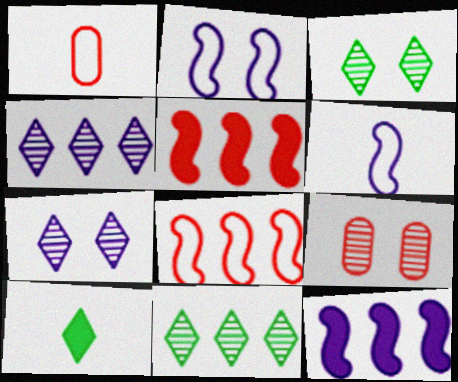[[1, 3, 12]]